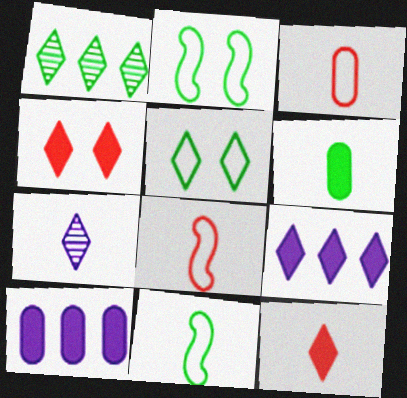[[1, 2, 6], 
[6, 7, 8]]